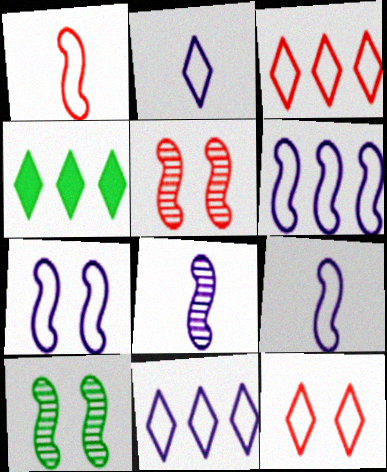[[6, 7, 9]]